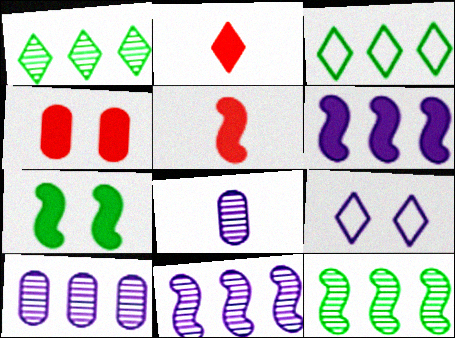[[1, 2, 9], 
[5, 6, 7], 
[6, 8, 9]]